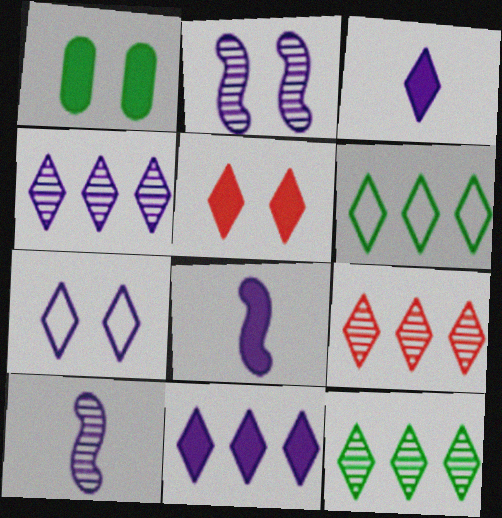[[3, 4, 7], 
[4, 9, 12], 
[6, 9, 11]]